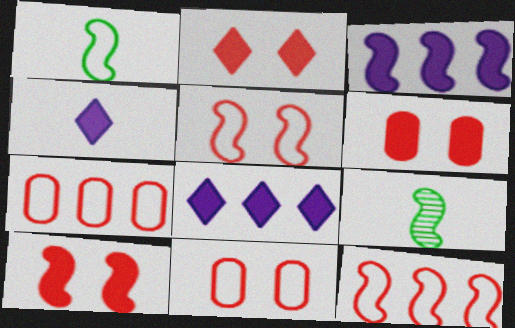[[2, 6, 10], 
[3, 5, 9], 
[8, 9, 11]]